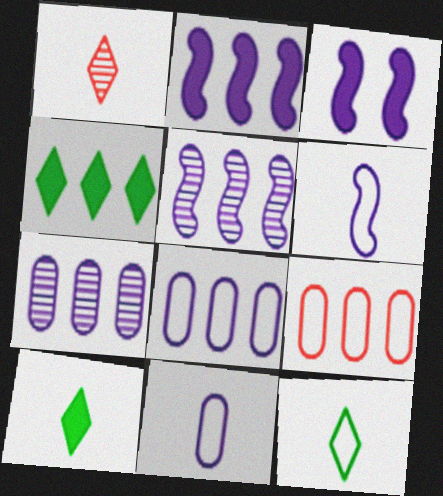[[3, 5, 6], 
[4, 5, 9]]